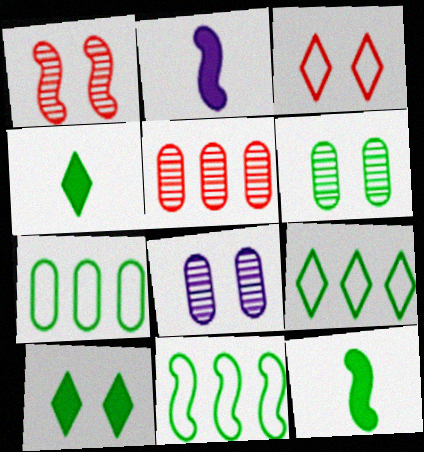[[1, 2, 11], 
[4, 6, 11], 
[6, 9, 12], 
[7, 9, 11]]